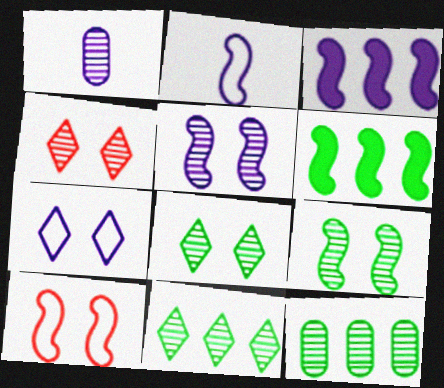[[1, 3, 7], 
[2, 3, 5]]